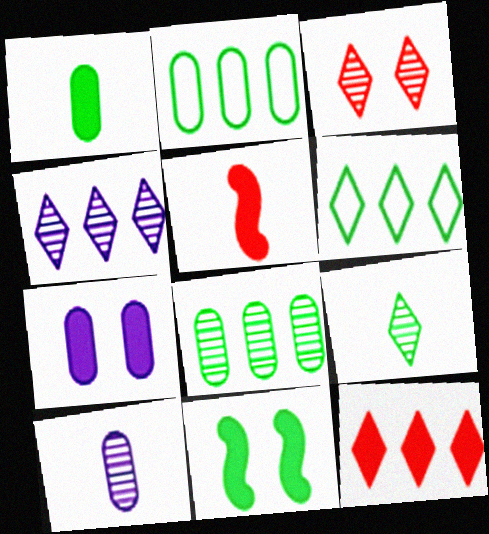[[2, 9, 11], 
[3, 4, 9], 
[4, 6, 12]]